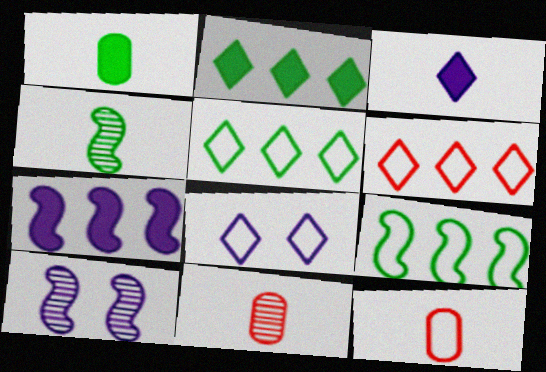[[1, 6, 10], 
[2, 10, 12], 
[3, 4, 12], 
[8, 9, 12]]